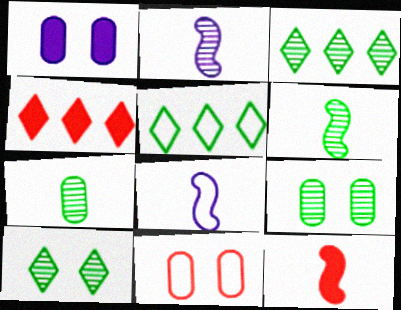[[1, 9, 11], 
[3, 6, 9], 
[4, 8, 9], 
[5, 8, 11], 
[6, 8, 12]]